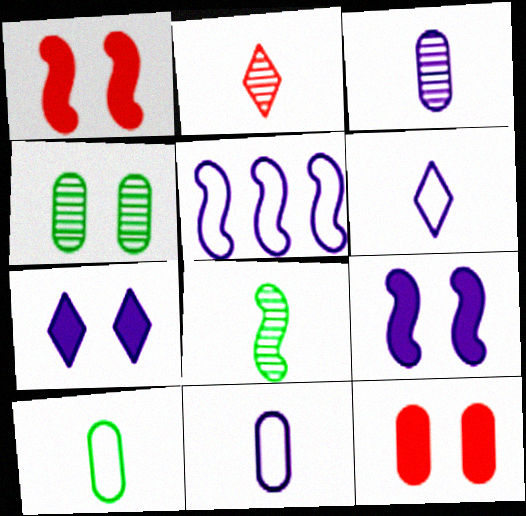[[1, 5, 8], 
[2, 3, 8], 
[3, 5, 7]]